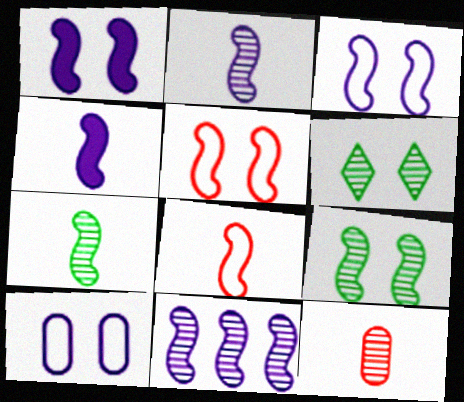[[1, 5, 9], 
[3, 4, 11], 
[4, 7, 8], 
[6, 11, 12]]